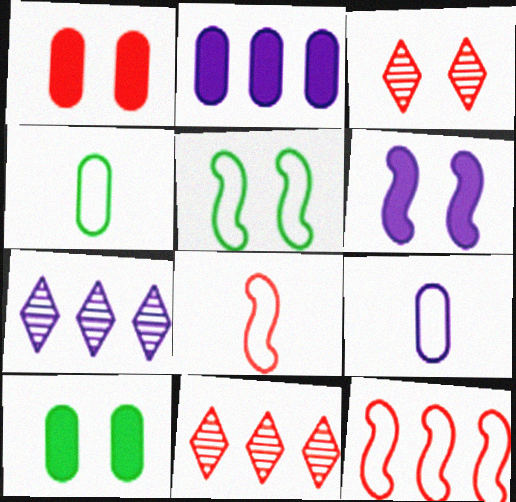[[1, 8, 11], 
[4, 6, 11], 
[6, 7, 9], 
[7, 8, 10]]